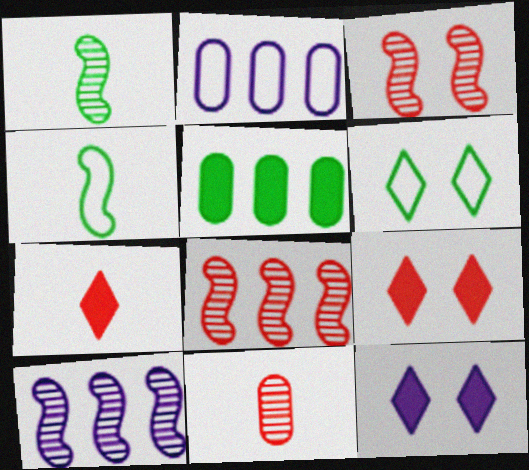[[1, 2, 9], 
[1, 3, 10], 
[1, 5, 6]]